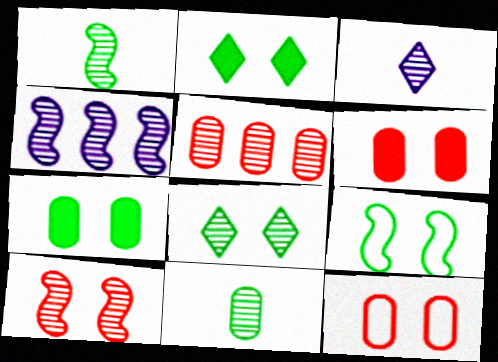[[1, 4, 10], 
[7, 8, 9]]